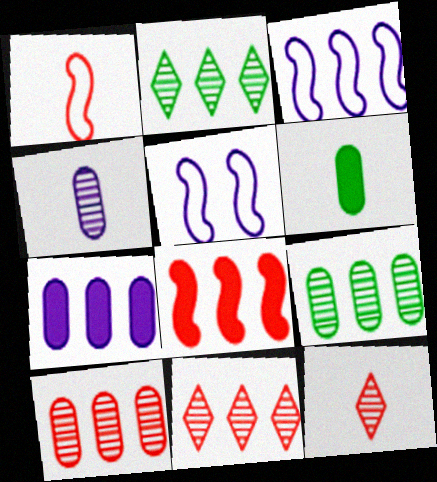[[5, 6, 11]]